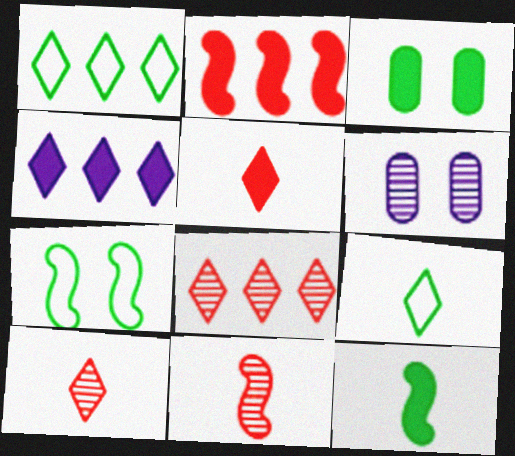[[1, 4, 8], 
[2, 6, 9]]